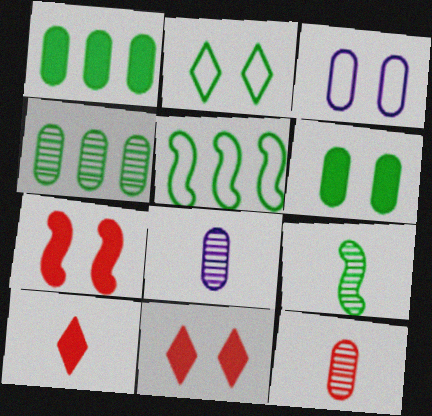[[1, 2, 9], 
[1, 3, 12], 
[5, 8, 11]]